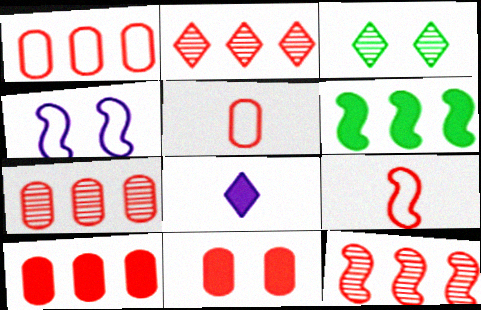[[1, 7, 10], 
[2, 7, 12], 
[2, 9, 11], 
[3, 4, 11], 
[5, 7, 11], 
[6, 8, 11]]